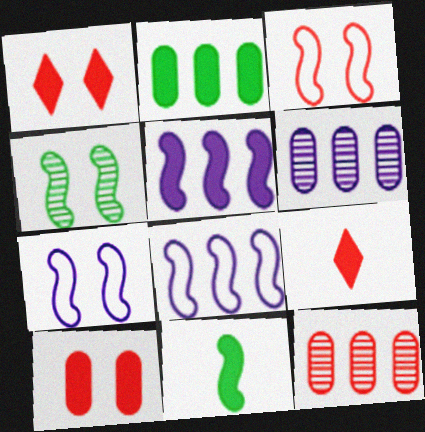[[3, 9, 12]]